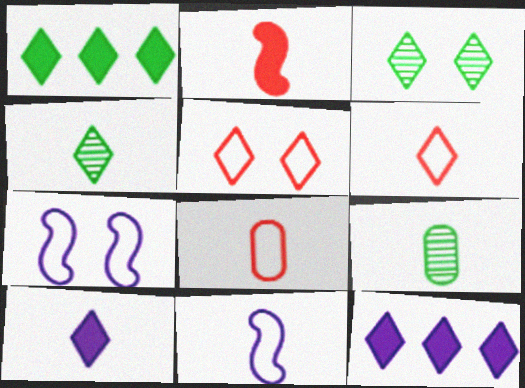[[3, 6, 12], 
[4, 5, 12], 
[4, 6, 10]]